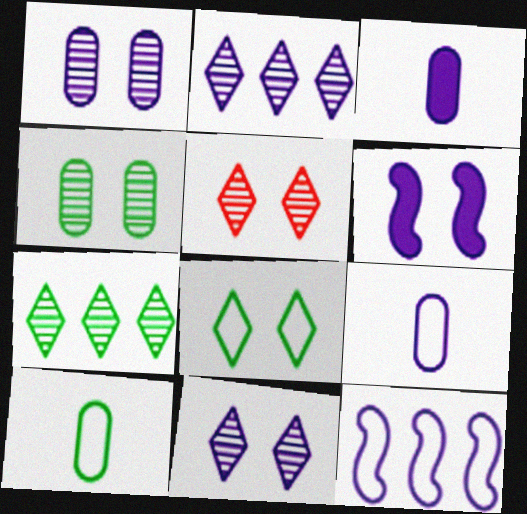[[2, 6, 9], 
[3, 11, 12]]